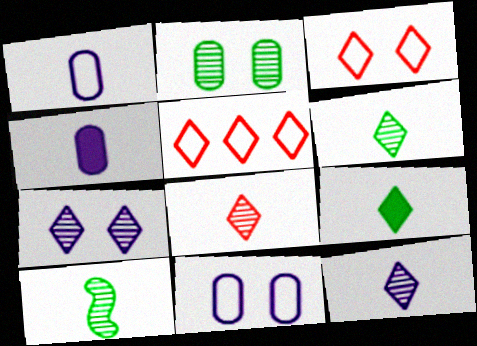[[5, 7, 9], 
[6, 8, 12]]